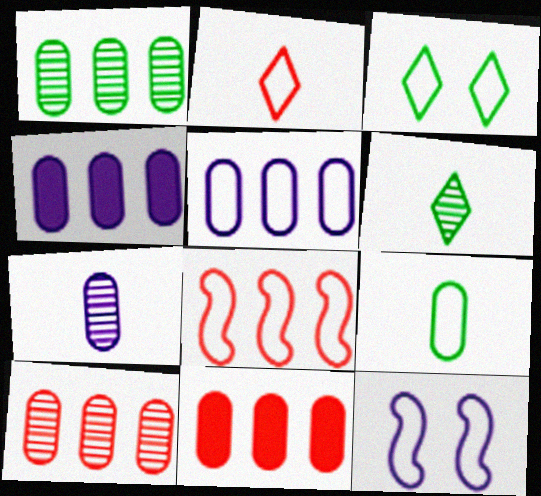[[1, 5, 11], 
[6, 11, 12]]